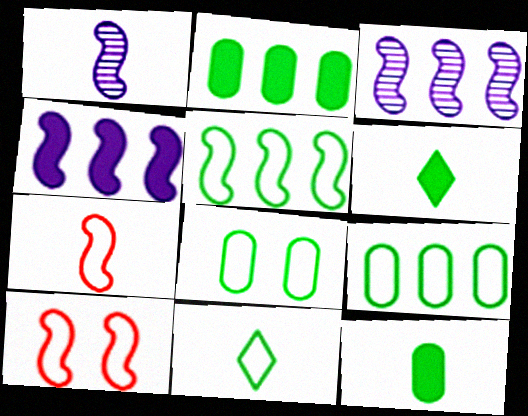[[5, 8, 11]]